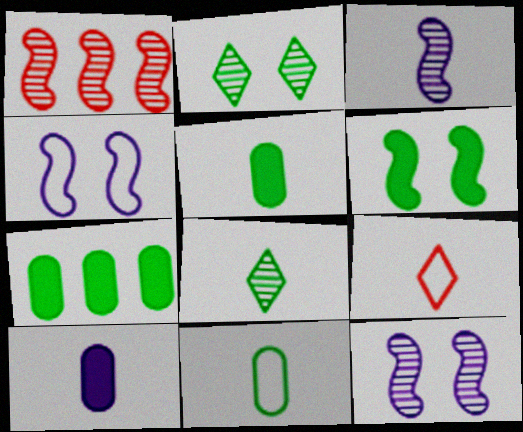[[3, 5, 9], 
[7, 9, 12]]